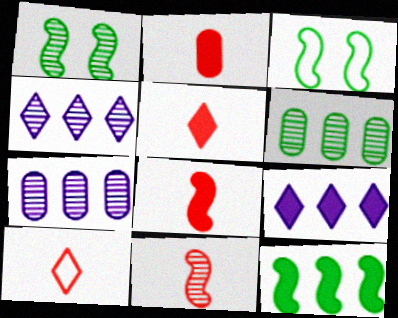[[2, 3, 4], 
[2, 5, 8], 
[2, 10, 11], 
[3, 5, 7]]